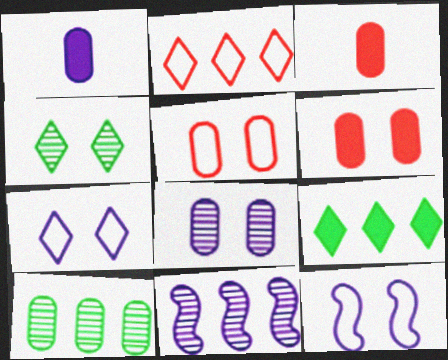[[1, 5, 10], 
[1, 7, 11], 
[4, 6, 12]]